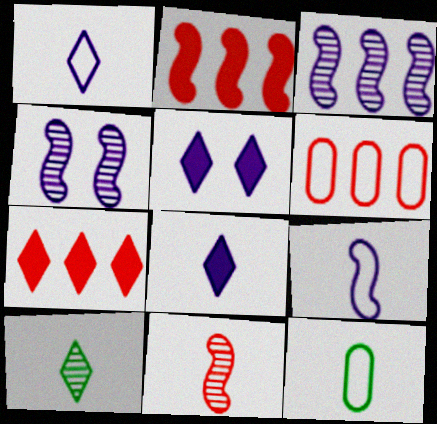[[4, 7, 12], 
[8, 11, 12]]